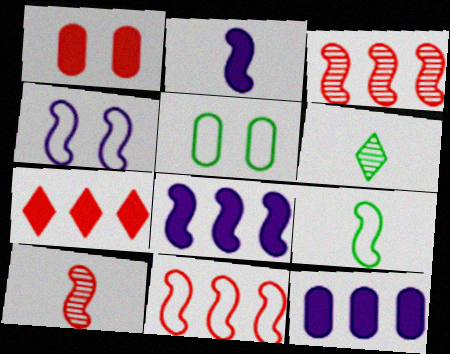[[2, 9, 10], 
[4, 9, 11]]